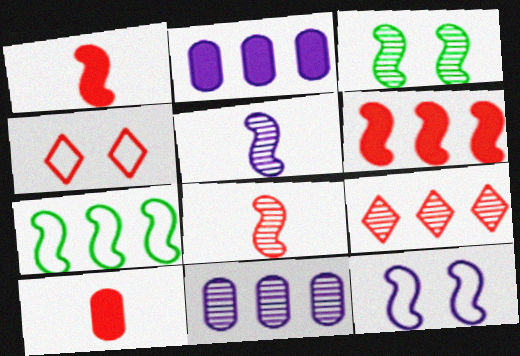[[2, 7, 9]]